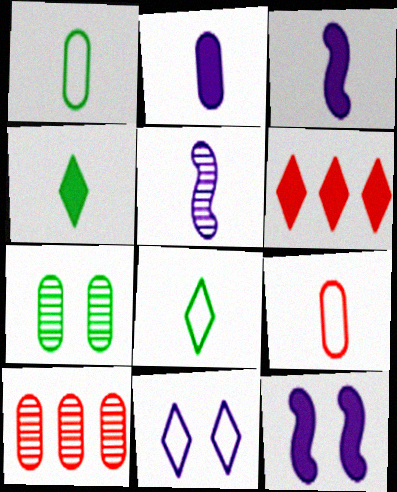[[4, 5, 9], 
[8, 10, 12]]